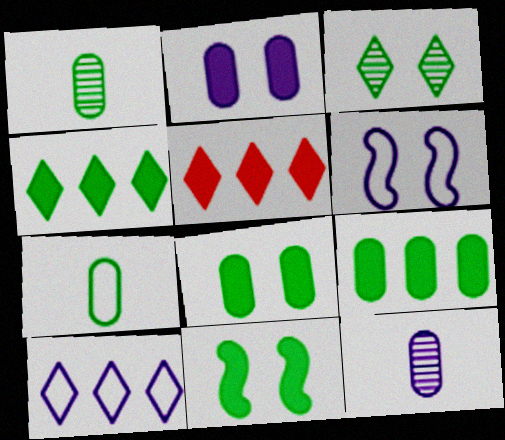[[1, 5, 6]]